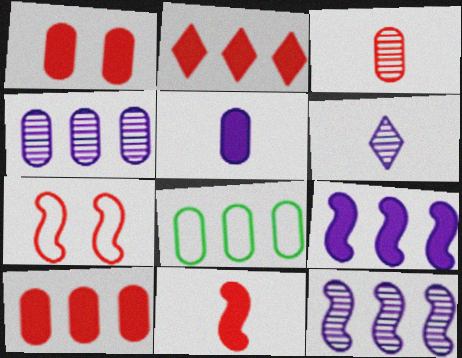[[1, 2, 11], 
[2, 3, 7], 
[2, 8, 12], 
[4, 8, 10]]